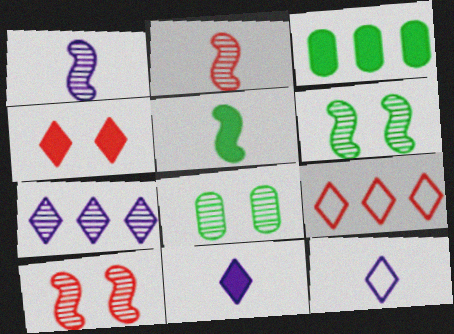[[2, 7, 8], 
[3, 10, 12]]